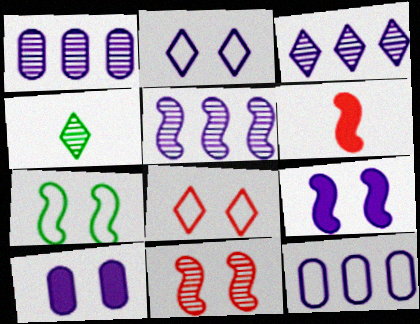[[1, 3, 5], 
[1, 4, 11], 
[5, 6, 7], 
[7, 9, 11]]